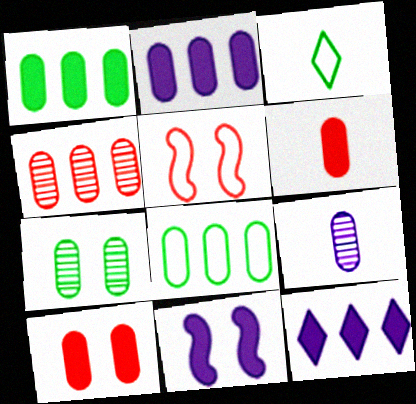[[2, 4, 8], 
[3, 4, 11], 
[4, 7, 9], 
[8, 9, 10]]